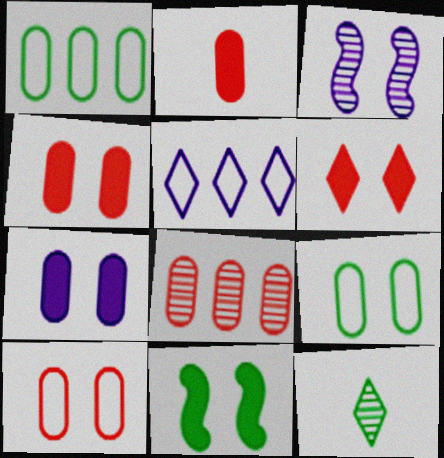[[1, 11, 12], 
[2, 8, 10], 
[3, 6, 9], 
[3, 8, 12], 
[5, 6, 12], 
[6, 7, 11]]